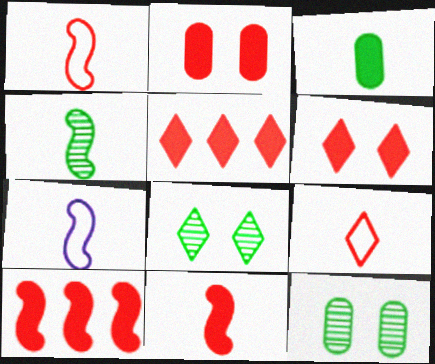[[2, 5, 11], 
[4, 7, 11], 
[5, 7, 12]]